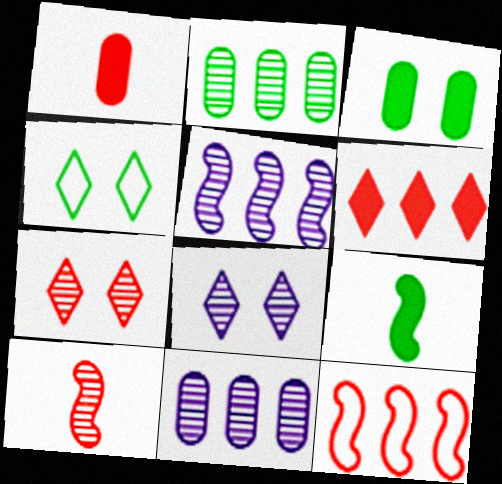[[1, 4, 5], 
[1, 7, 12], 
[2, 4, 9], 
[2, 8, 10]]